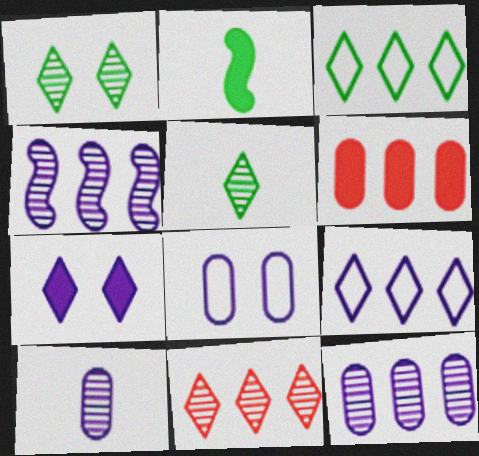[[2, 6, 7], 
[2, 8, 11], 
[3, 4, 6]]